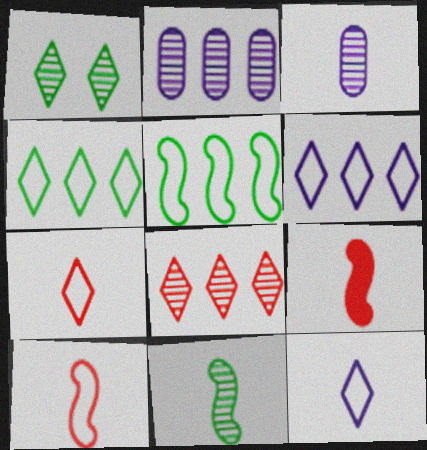[]